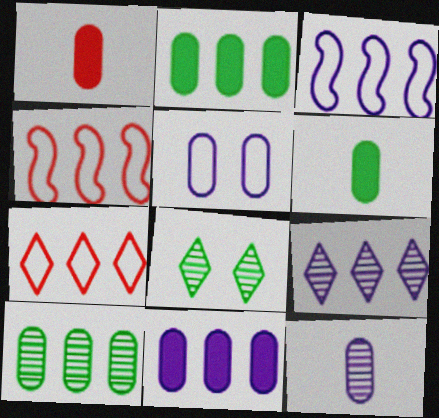[[1, 3, 8], 
[1, 5, 10], 
[2, 4, 9], 
[3, 9, 11], 
[5, 11, 12]]